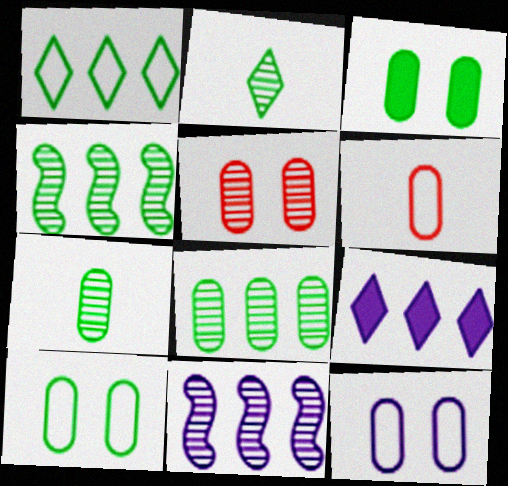[[2, 5, 11], 
[3, 5, 12]]